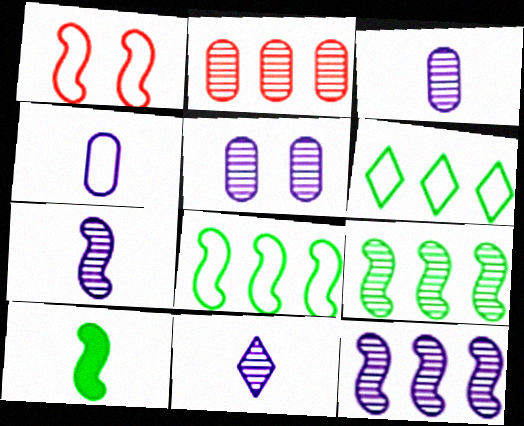[[1, 4, 6], 
[1, 10, 12], 
[3, 7, 11], 
[5, 11, 12]]